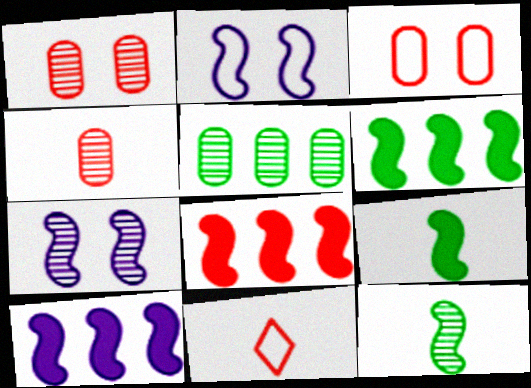[[1, 8, 11], 
[2, 8, 12], 
[6, 8, 10]]